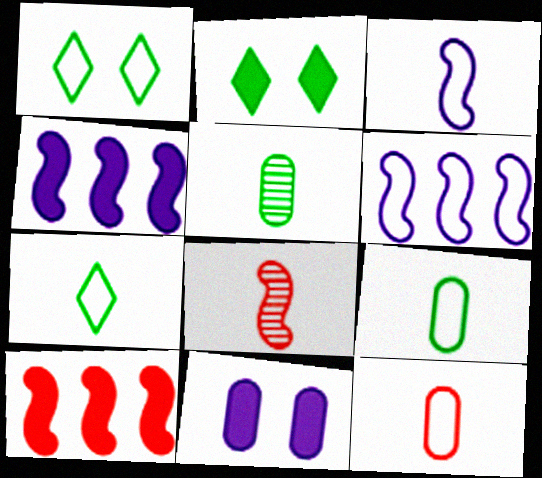[[1, 6, 12], 
[3, 7, 12]]